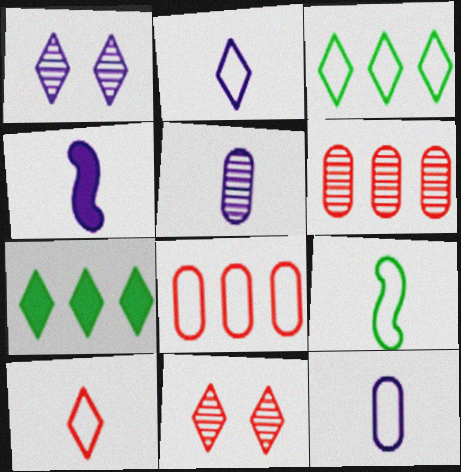[[1, 7, 10], 
[2, 4, 5], 
[2, 7, 11], 
[9, 10, 12]]